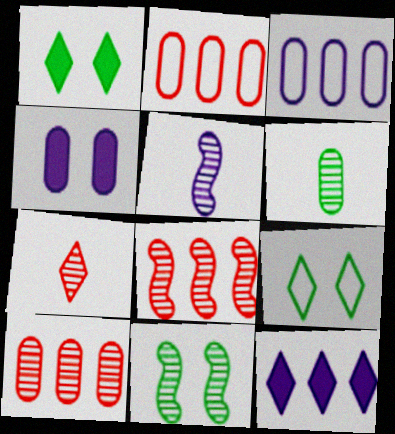[[1, 2, 5], 
[2, 4, 6], 
[5, 6, 7], 
[5, 8, 11], 
[7, 9, 12]]